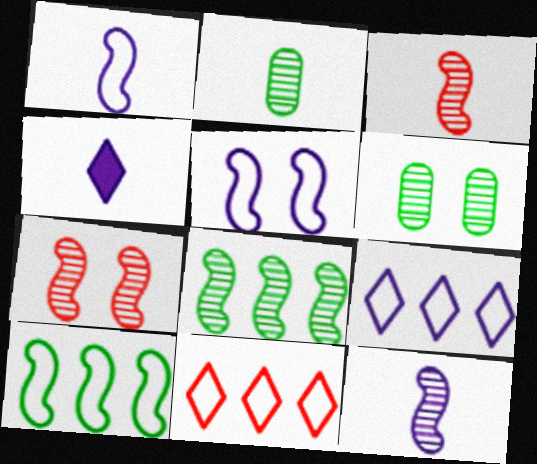[[7, 8, 12]]